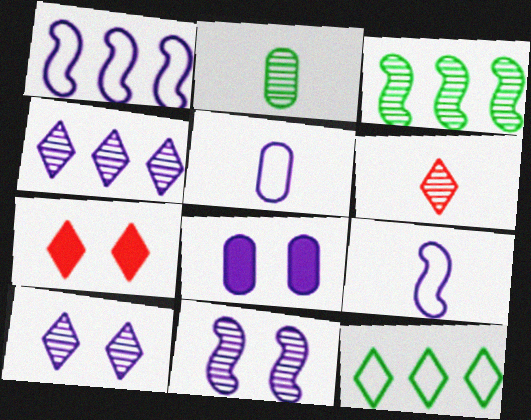[[1, 2, 7], 
[3, 5, 7], 
[4, 8, 9]]